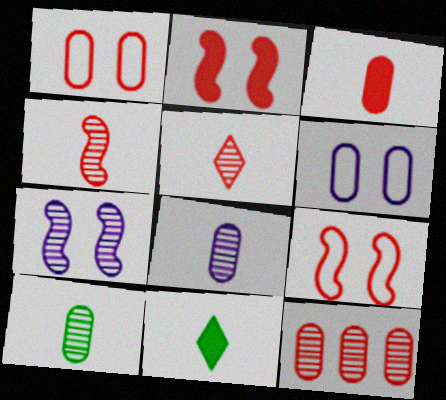[[1, 3, 12]]